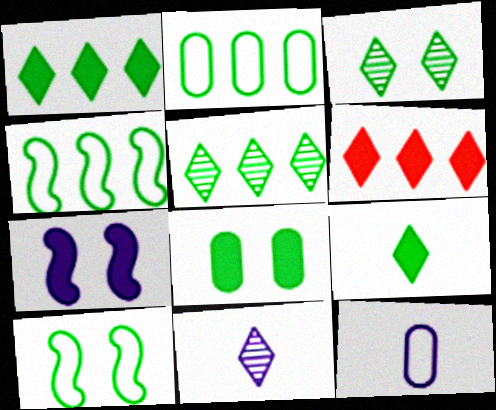[[3, 8, 10]]